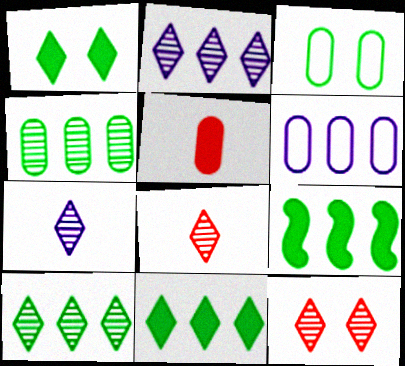[[7, 10, 12]]